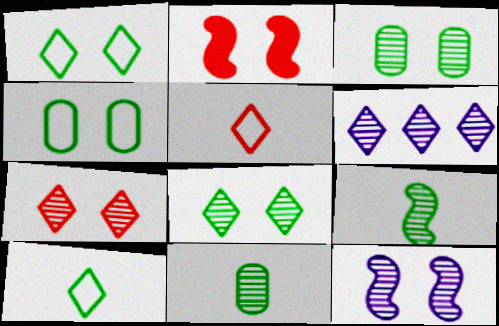[[3, 7, 12]]